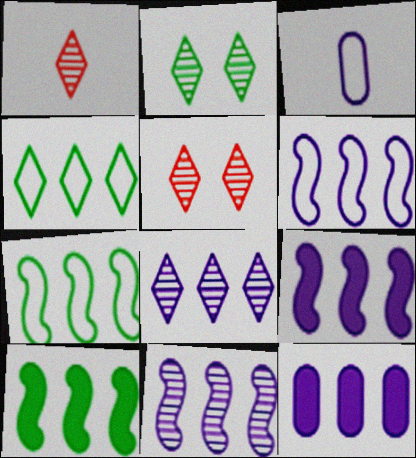[[1, 2, 8], 
[3, 5, 10], 
[6, 8, 12], 
[6, 9, 11]]